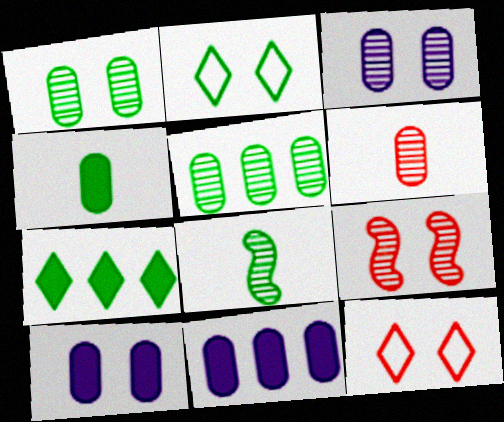[[2, 9, 10], 
[3, 5, 6], 
[8, 11, 12]]